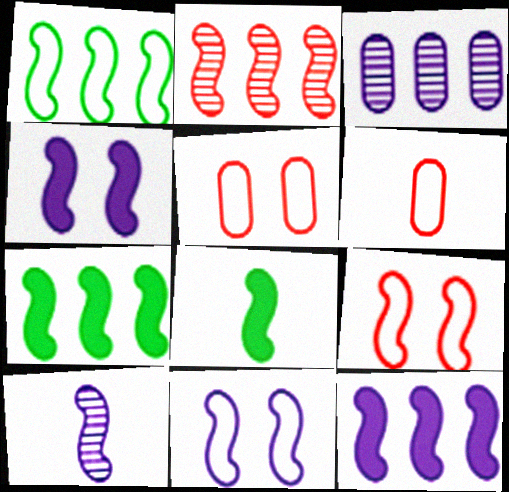[[1, 2, 12], 
[2, 8, 11], 
[7, 9, 10], 
[10, 11, 12]]